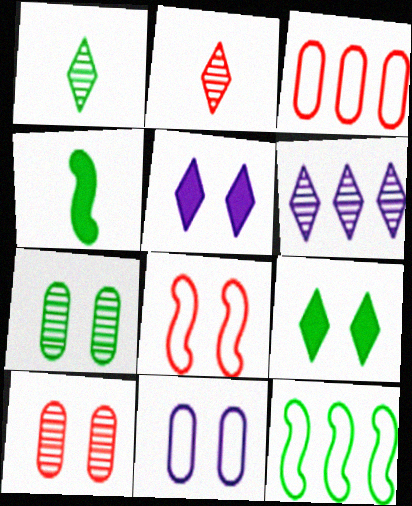[[5, 7, 8]]